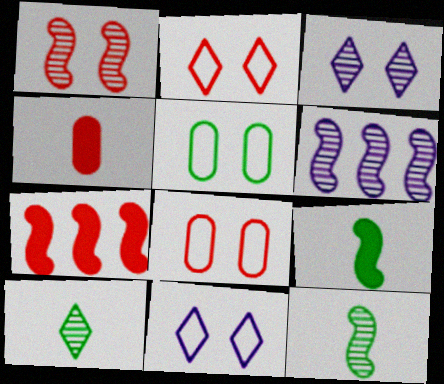[[1, 6, 12]]